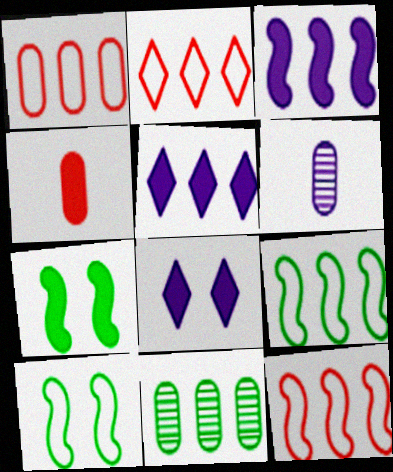[[1, 2, 12], 
[2, 3, 11], 
[2, 6, 7], 
[4, 5, 7], 
[5, 11, 12]]